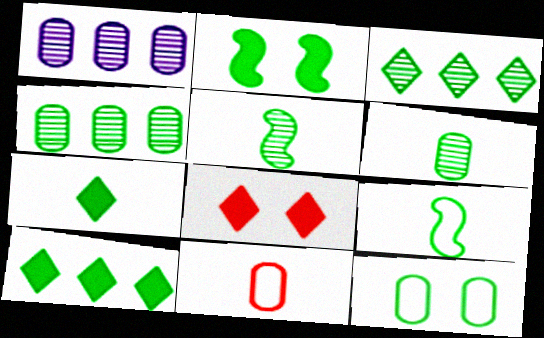[[1, 8, 9], 
[5, 10, 12], 
[6, 7, 9]]